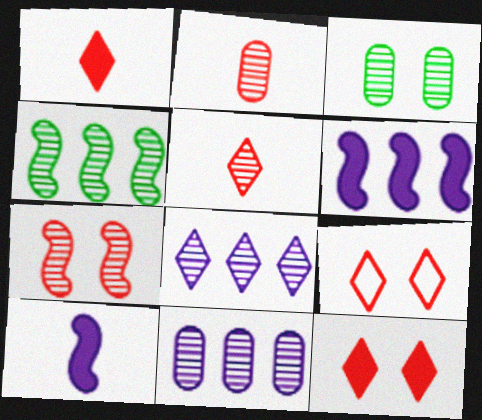[[2, 3, 11]]